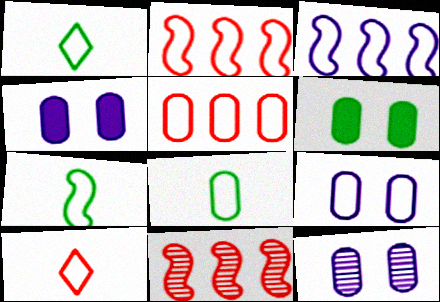[[1, 2, 9], 
[1, 4, 11], 
[1, 7, 8], 
[4, 9, 12], 
[5, 8, 9]]